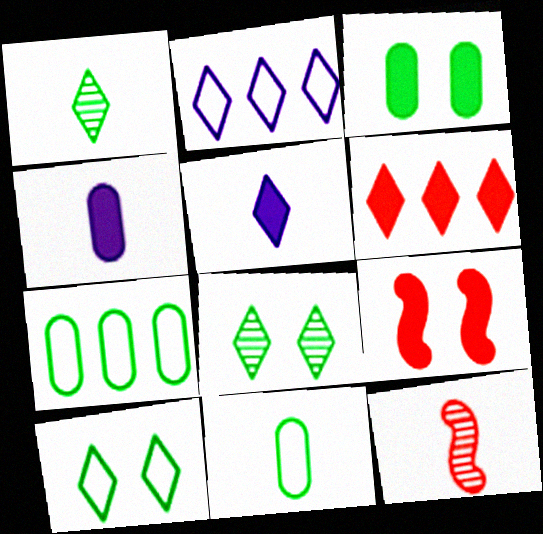[[2, 3, 12], 
[5, 11, 12]]